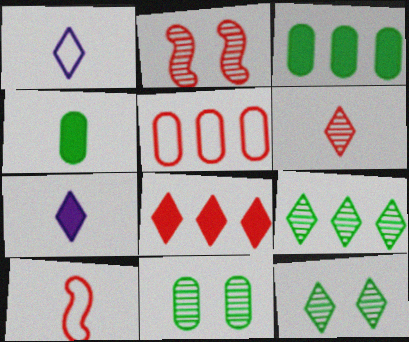[[1, 2, 3], 
[1, 8, 12]]